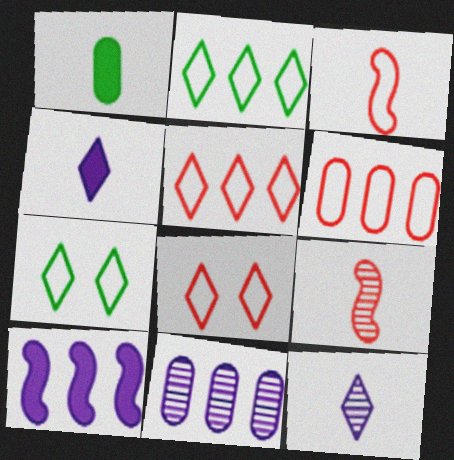[[1, 3, 12], 
[3, 6, 8]]